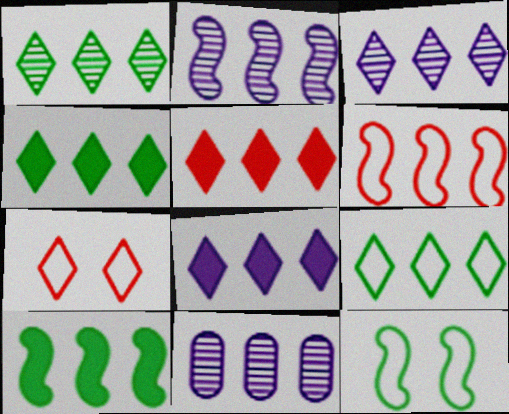[[1, 4, 9], 
[2, 3, 11], 
[2, 6, 10], 
[3, 5, 9], 
[4, 5, 8], 
[4, 6, 11]]